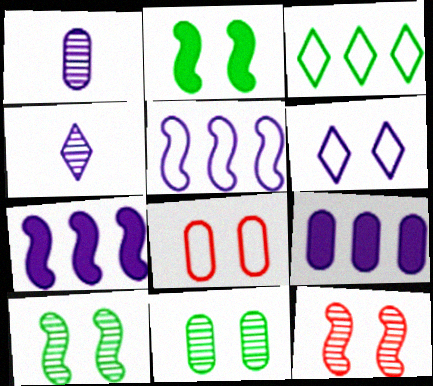[[1, 6, 7]]